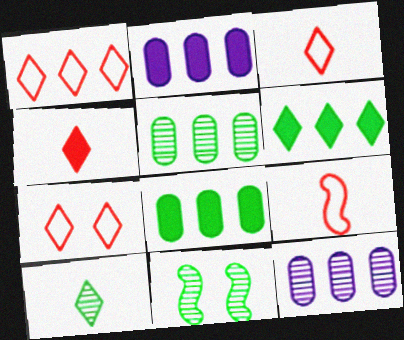[[1, 3, 7], 
[2, 3, 11], 
[5, 10, 11]]